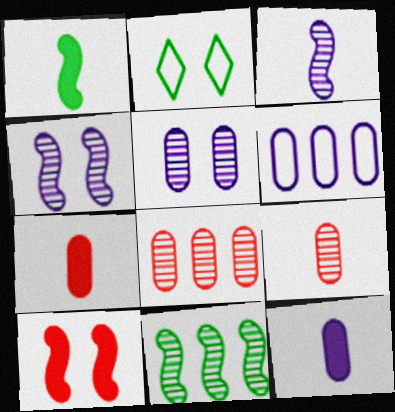[[2, 5, 10], 
[5, 6, 12]]